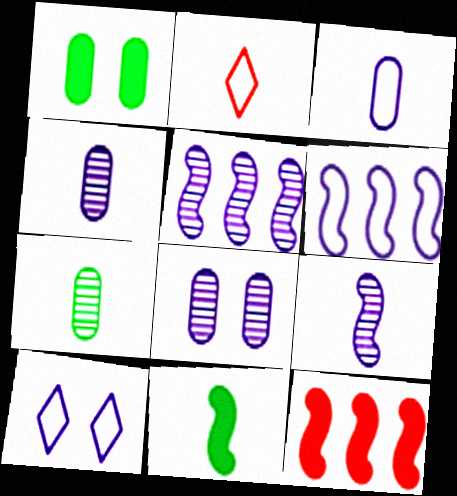[[1, 2, 5], 
[2, 4, 11], 
[3, 6, 10], 
[7, 10, 12]]